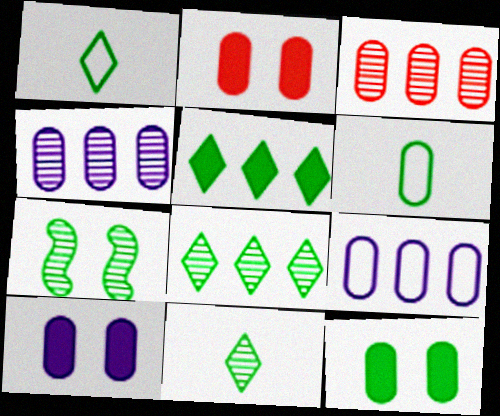[[2, 4, 6], 
[2, 10, 12], 
[3, 6, 10], 
[5, 6, 7]]